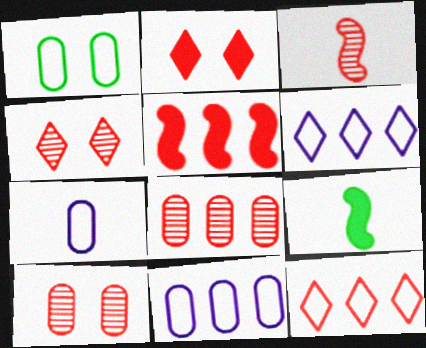[[3, 4, 8], 
[4, 9, 11], 
[5, 8, 12], 
[6, 9, 10]]